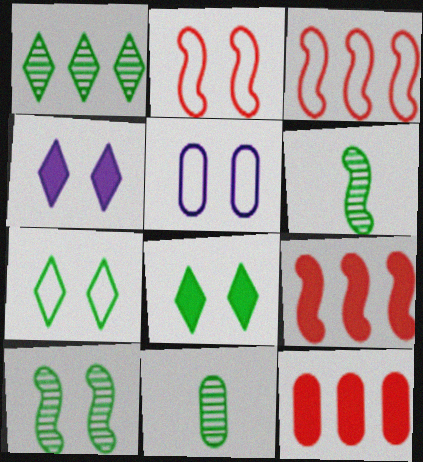[[1, 10, 11], 
[2, 5, 7], 
[3, 4, 11], 
[5, 11, 12]]